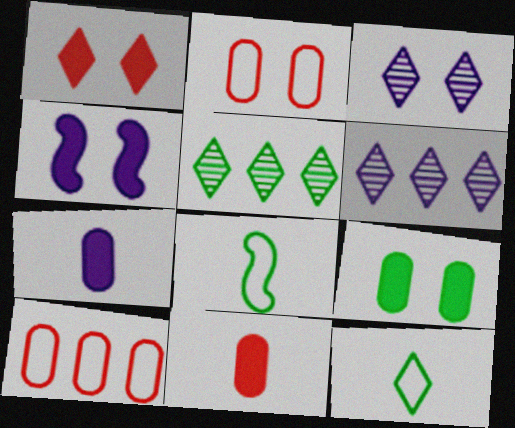[[1, 4, 9], 
[1, 6, 12], 
[5, 8, 9]]